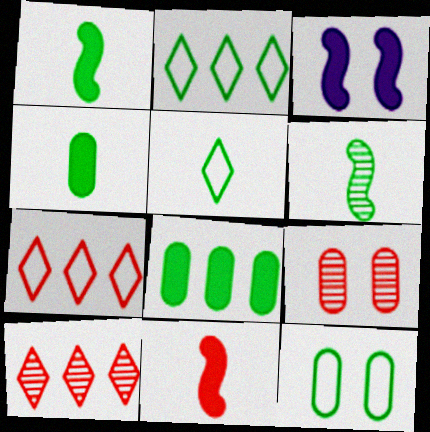[[4, 5, 6], 
[7, 9, 11]]